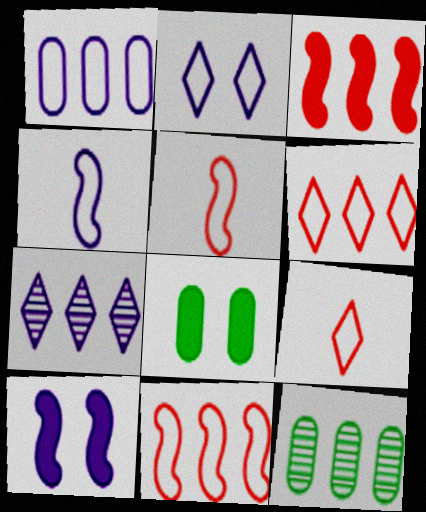[[1, 2, 4], 
[5, 7, 8], 
[9, 10, 12]]